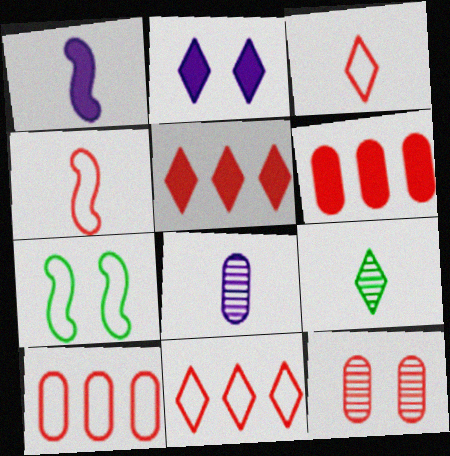[[2, 7, 12], 
[2, 9, 11], 
[4, 5, 12], 
[5, 7, 8]]